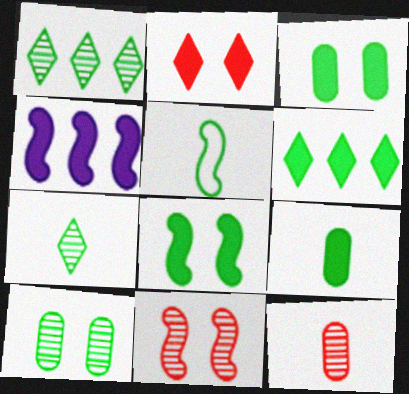[[1, 3, 5], 
[2, 4, 9], 
[4, 5, 11], 
[5, 6, 10], 
[5, 7, 9], 
[6, 8, 9]]